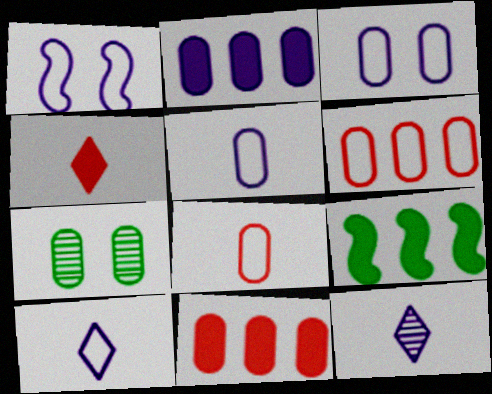[[1, 2, 12], 
[2, 7, 8], 
[5, 7, 11]]